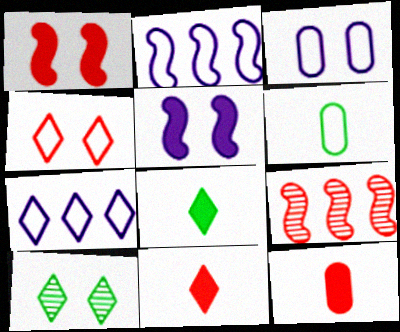[[1, 3, 10], 
[2, 4, 6], 
[2, 10, 12], 
[3, 8, 9], 
[4, 9, 12], 
[7, 10, 11]]